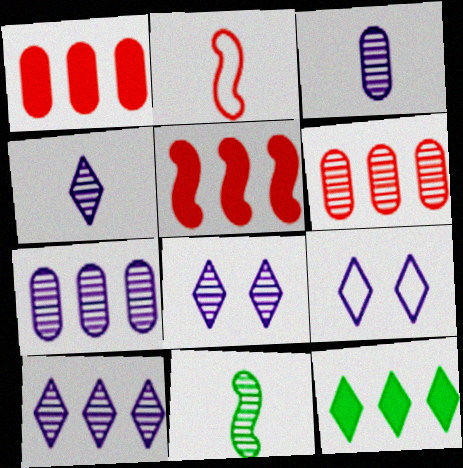[[1, 9, 11], 
[4, 8, 10], 
[6, 8, 11]]